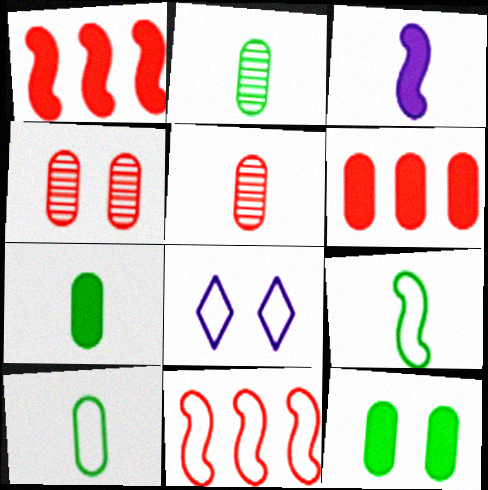[[1, 2, 8], 
[2, 7, 10], 
[8, 10, 11]]